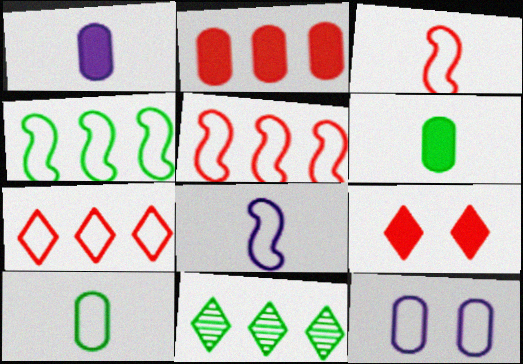[]